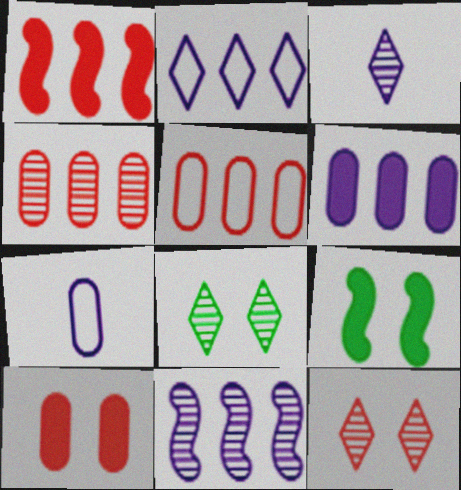[[1, 7, 8], 
[2, 6, 11], 
[3, 5, 9]]